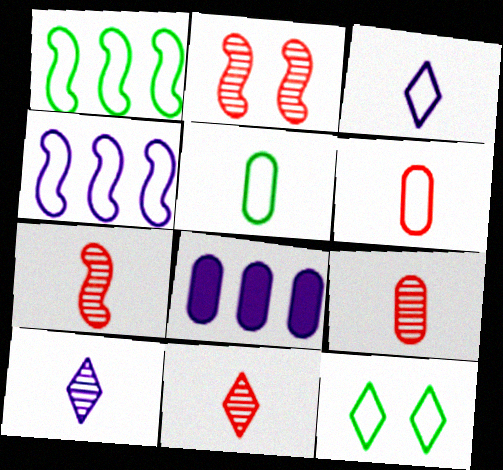[[1, 5, 12], 
[4, 6, 12], 
[7, 8, 12], 
[7, 9, 11]]